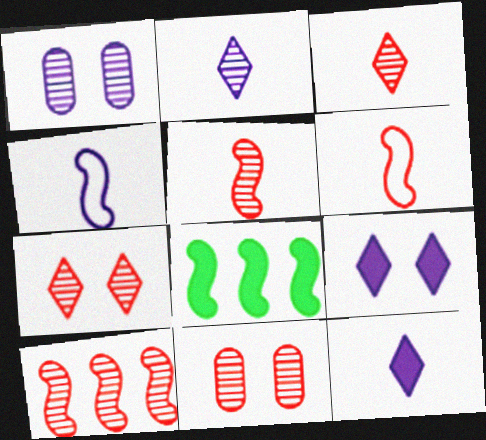[[3, 10, 11]]